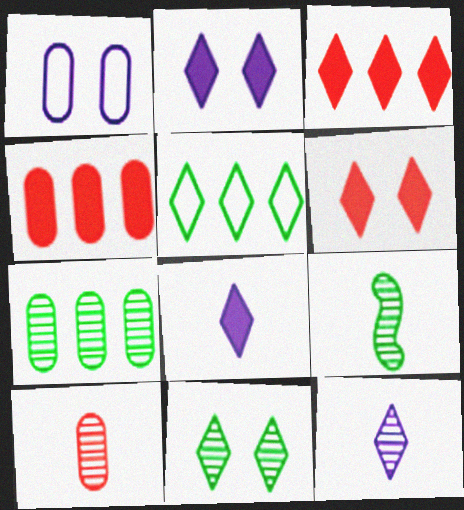[[1, 3, 9], 
[5, 6, 12], 
[7, 9, 11], 
[9, 10, 12]]